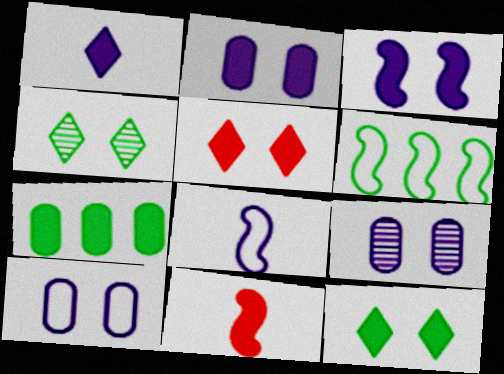[[2, 9, 10]]